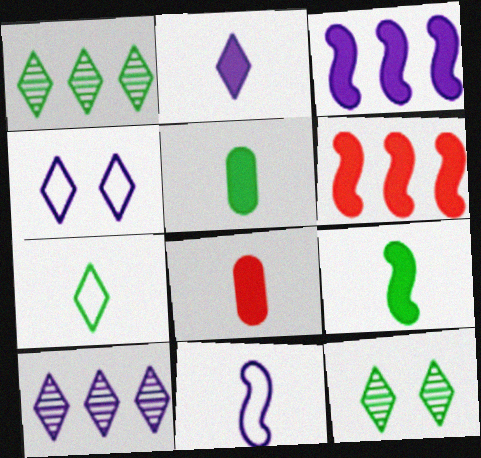[[2, 4, 10], 
[2, 8, 9]]